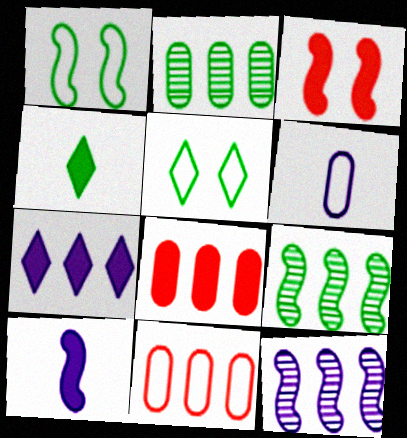[[1, 2, 4], 
[7, 9, 11]]